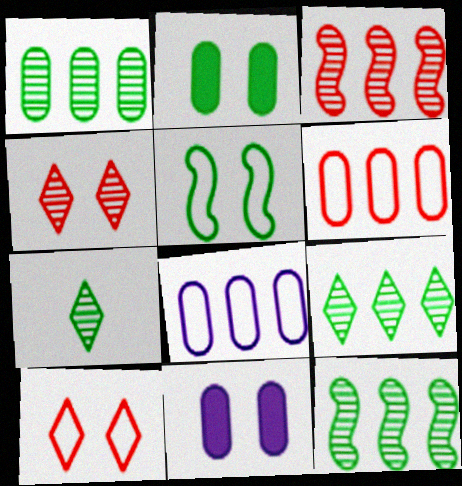[[1, 9, 12], 
[4, 5, 11]]